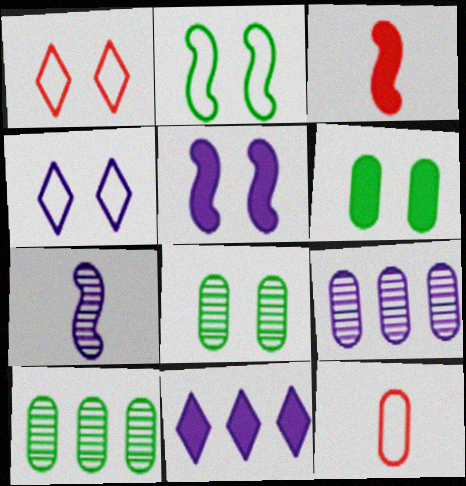[[1, 5, 8], 
[3, 4, 10], 
[3, 6, 11], 
[6, 9, 12]]